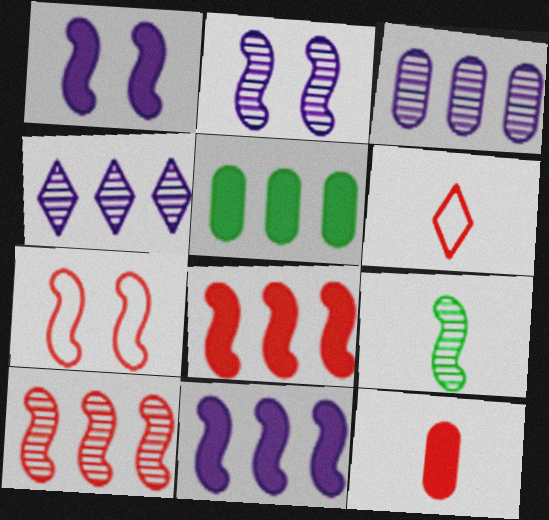[[2, 5, 6], 
[2, 9, 10], 
[7, 9, 11]]